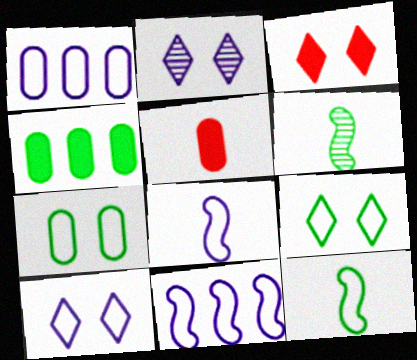[[1, 3, 6], 
[1, 8, 10], 
[2, 3, 9], 
[4, 6, 9]]